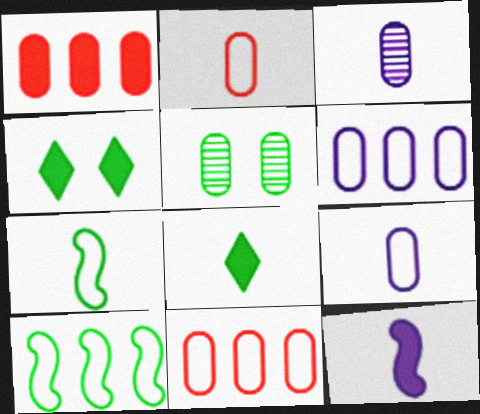[[1, 4, 12], 
[1, 5, 9], 
[5, 8, 10]]